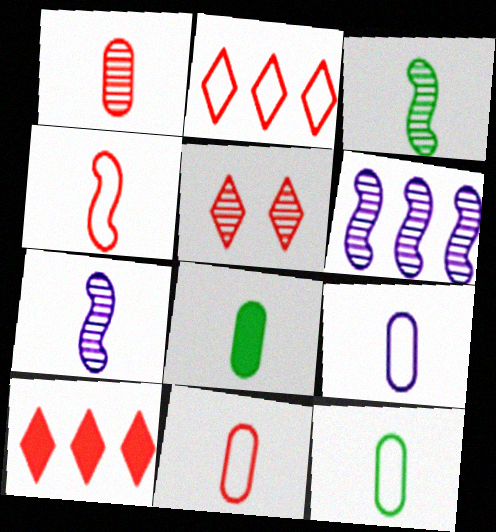[[1, 8, 9], 
[9, 11, 12]]